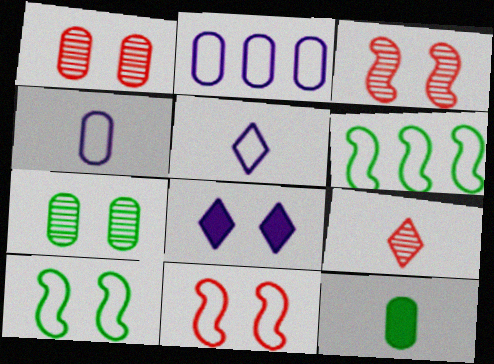[[1, 2, 12], 
[1, 8, 10], 
[7, 8, 11]]